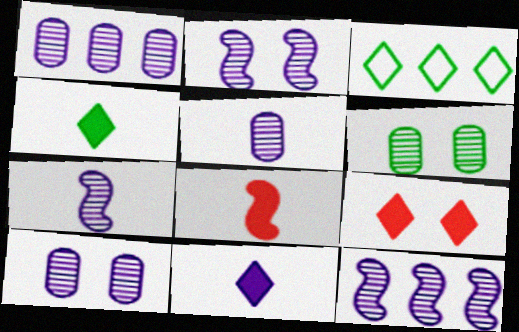[[1, 5, 10], 
[2, 7, 12], 
[3, 8, 10]]